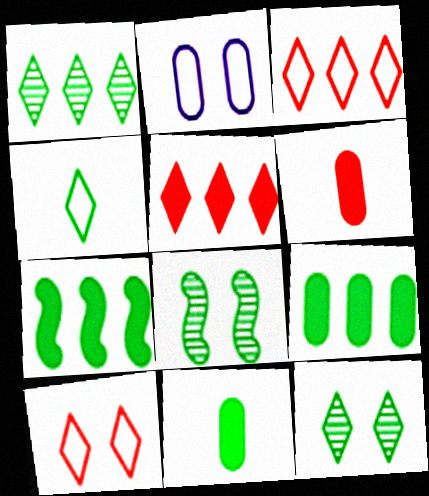[[4, 8, 9]]